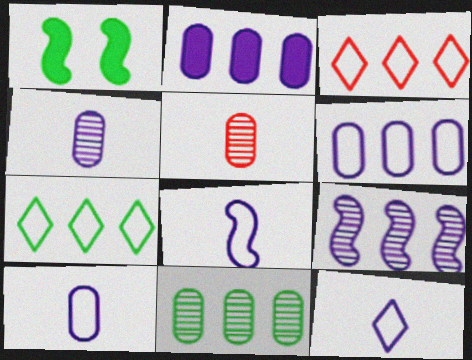[[1, 3, 4], 
[8, 10, 12]]